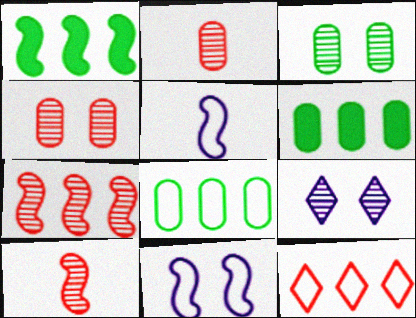[[1, 10, 11]]